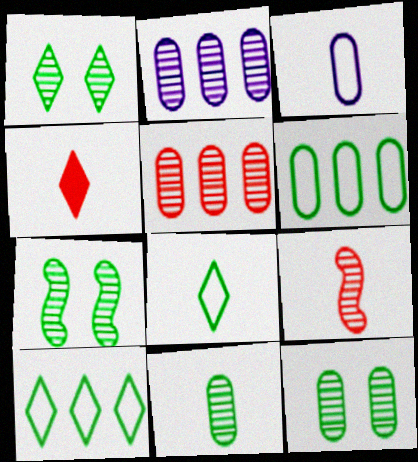[[1, 2, 9], 
[1, 7, 12]]